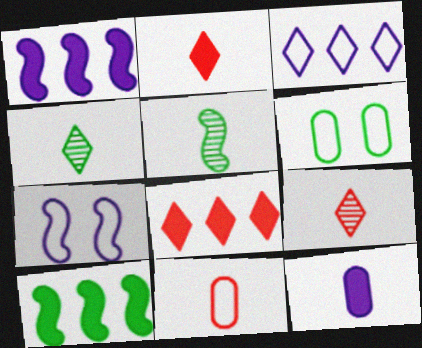[[1, 6, 9], 
[4, 6, 10]]